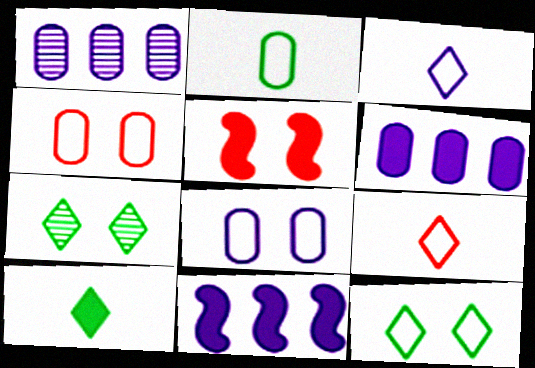[[5, 6, 10], 
[5, 7, 8]]